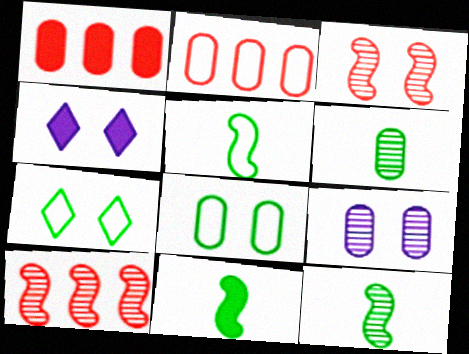[[1, 4, 11], 
[2, 4, 12], 
[3, 4, 8], 
[5, 11, 12]]